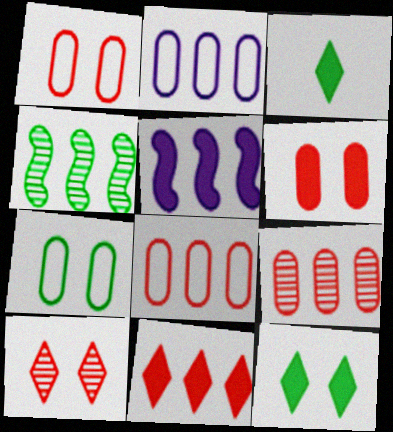[[2, 4, 11], 
[3, 4, 7], 
[3, 5, 6]]